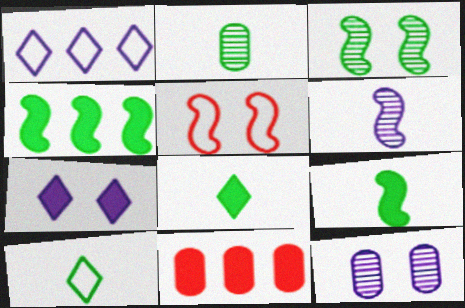[[2, 9, 10], 
[4, 5, 6], 
[7, 9, 11]]